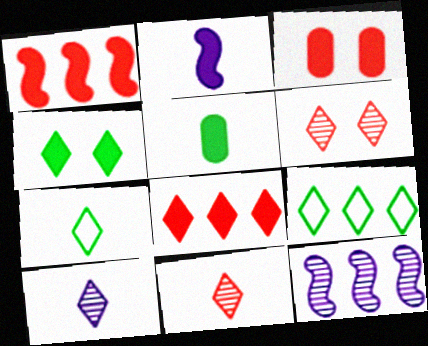[[3, 7, 12]]